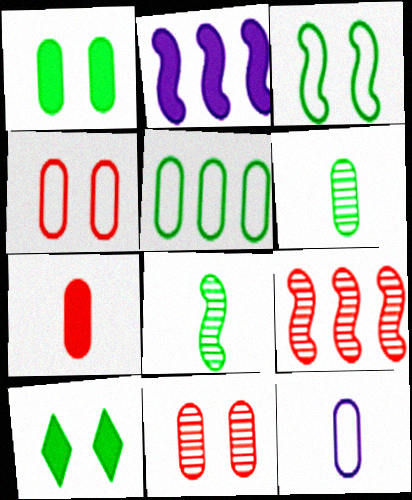[[1, 5, 6], 
[2, 7, 10], 
[4, 5, 12], 
[5, 8, 10], 
[6, 7, 12], 
[9, 10, 12]]